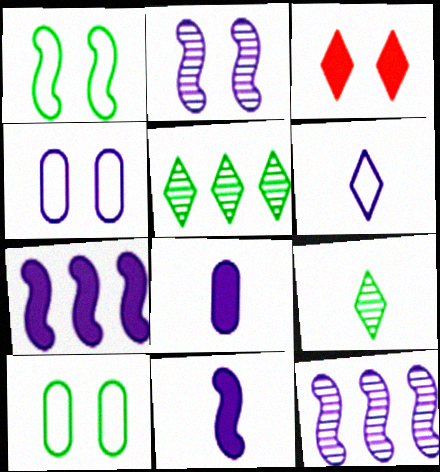[[2, 3, 10], 
[3, 5, 6]]